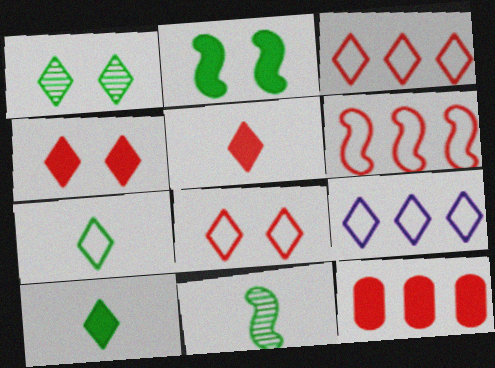[[1, 5, 9], 
[7, 8, 9]]